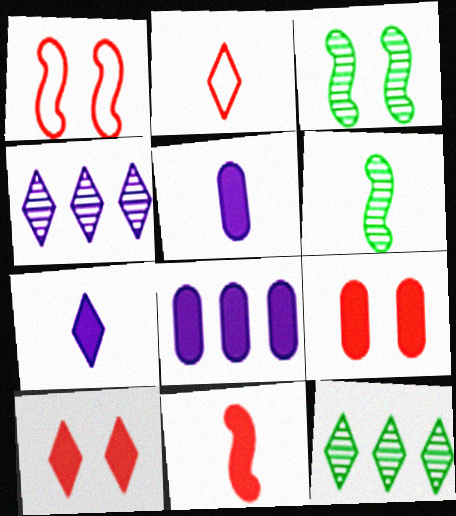[[1, 5, 12], 
[2, 3, 8], 
[2, 5, 6]]